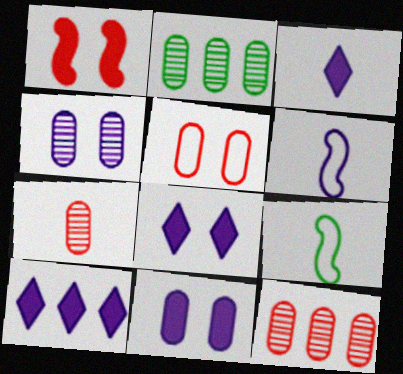[[2, 4, 7], 
[3, 7, 9], 
[3, 8, 10], 
[4, 6, 10], 
[8, 9, 12]]